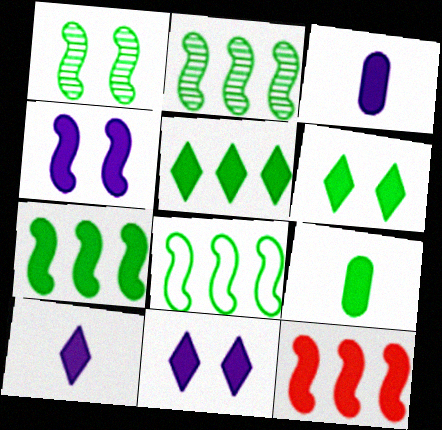[[2, 7, 8], 
[3, 6, 12], 
[6, 7, 9], 
[9, 11, 12]]